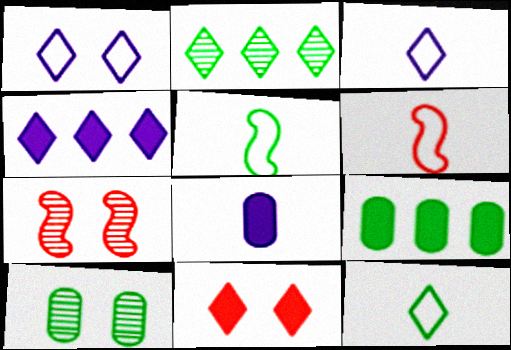[[2, 3, 11], 
[3, 7, 9], 
[4, 6, 10]]